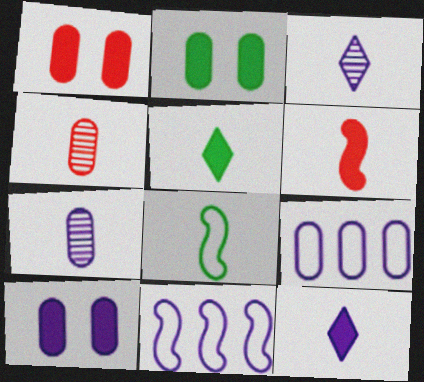[[1, 2, 10], 
[2, 4, 9], 
[3, 10, 11], 
[4, 8, 12], 
[7, 9, 10]]